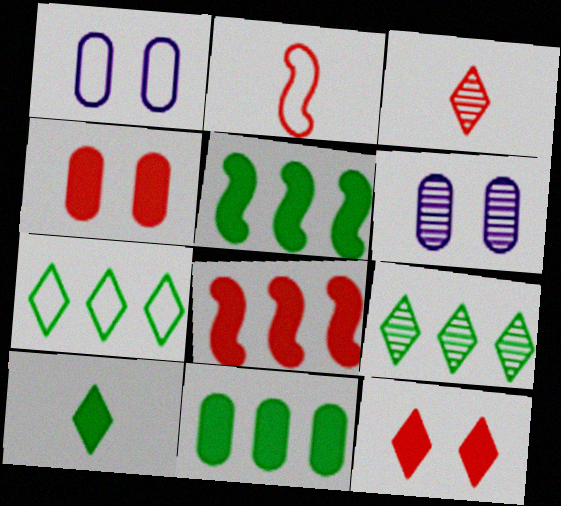[[1, 2, 7], 
[1, 3, 5]]